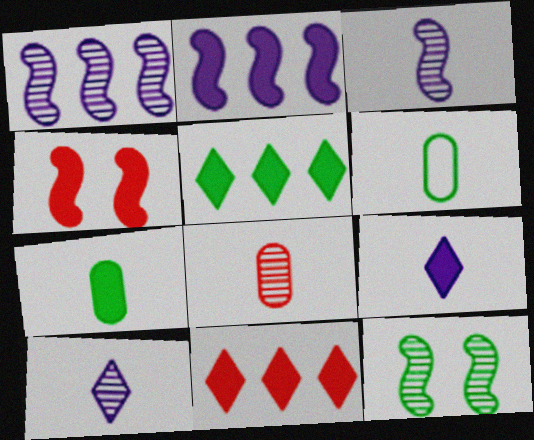[[5, 6, 12]]